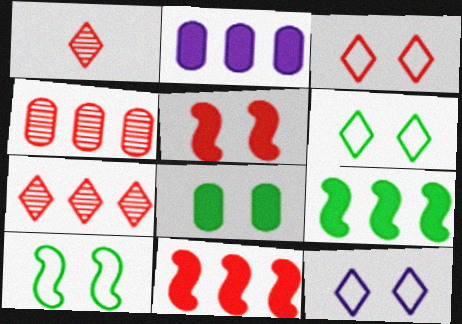[[1, 2, 10], 
[3, 6, 12]]